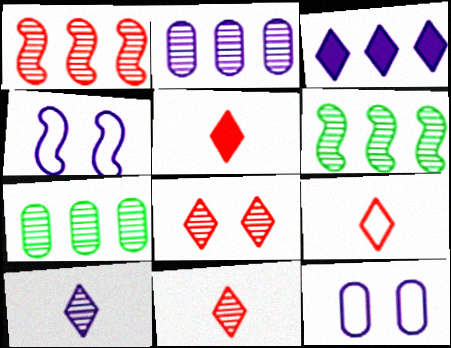[[4, 5, 7], 
[5, 6, 12], 
[5, 9, 11]]